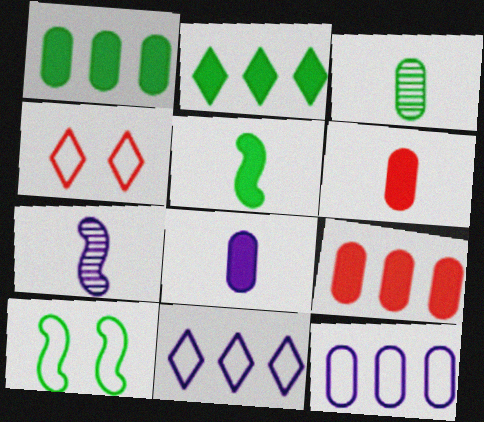[[1, 4, 7], 
[2, 3, 10]]